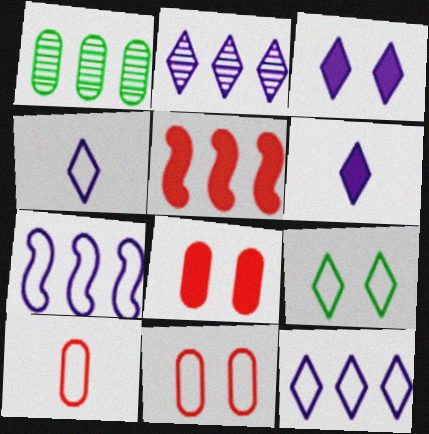[[1, 5, 12], 
[2, 3, 4], 
[7, 9, 10]]